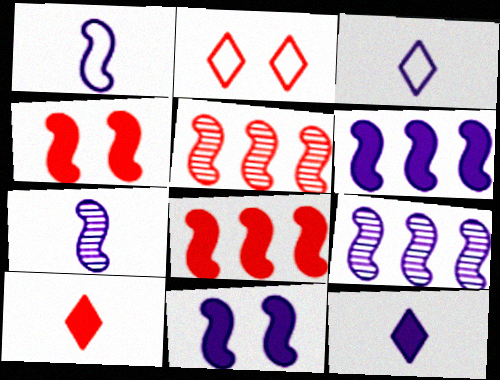[[1, 9, 11]]